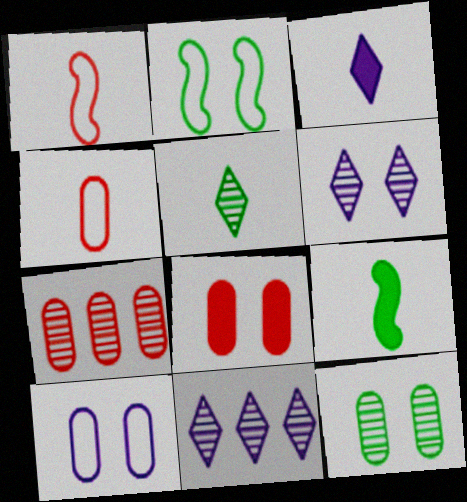[[2, 3, 7], 
[2, 6, 8], 
[4, 7, 8], 
[8, 10, 12]]